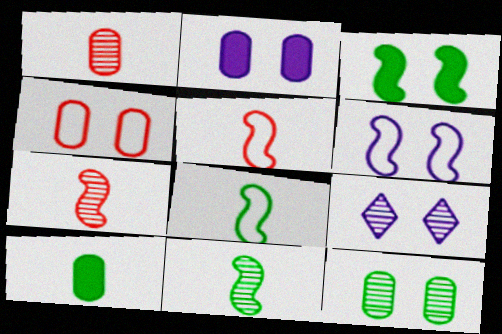[[2, 4, 12], 
[2, 6, 9], 
[3, 4, 9]]